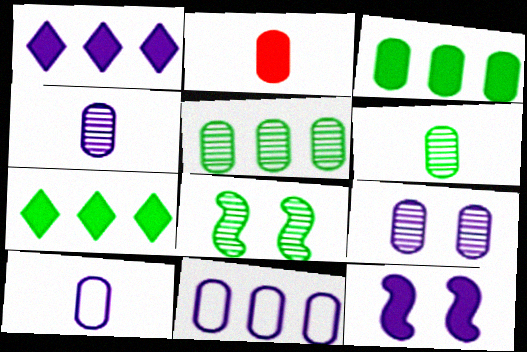[[2, 6, 10], 
[2, 7, 12]]